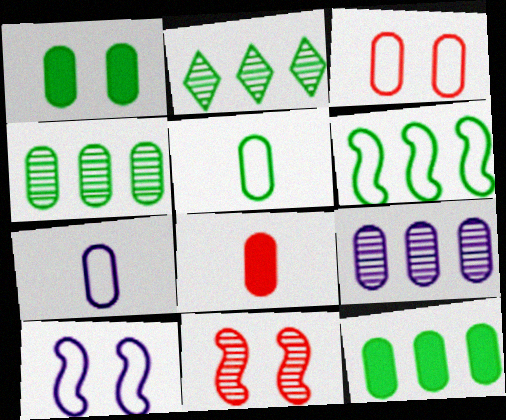[[1, 4, 5], 
[2, 6, 12], 
[2, 8, 10]]